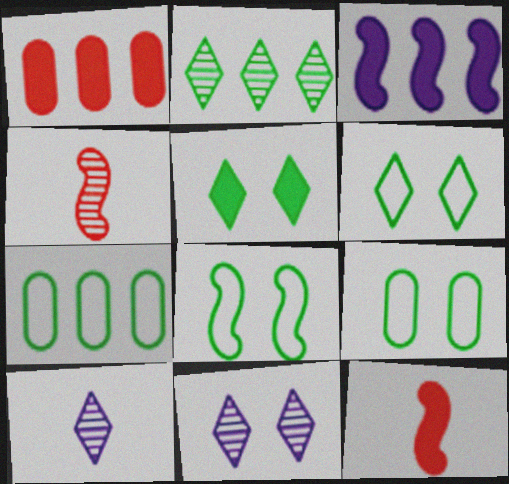[[1, 8, 10], 
[3, 4, 8], 
[6, 8, 9], 
[7, 11, 12]]